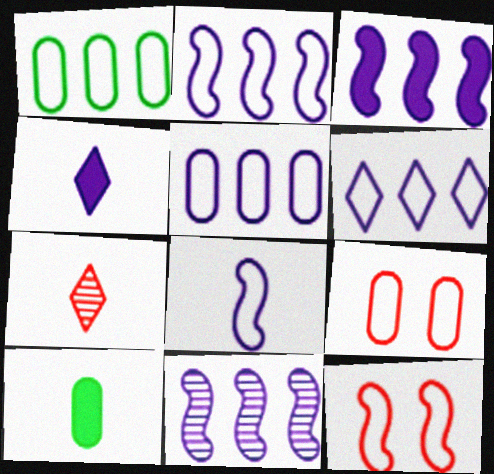[[2, 3, 11], 
[2, 5, 6], 
[7, 8, 10]]